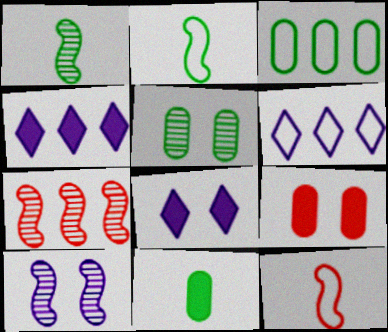[[1, 6, 9], 
[1, 7, 10], 
[3, 4, 7], 
[3, 5, 11], 
[4, 5, 12]]